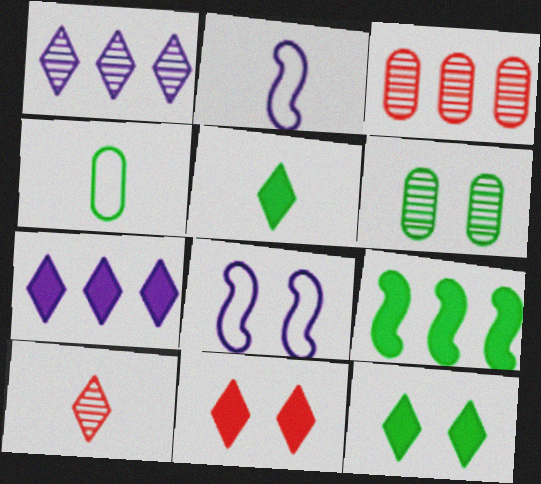[[2, 3, 12], 
[3, 5, 8], 
[5, 7, 11], 
[6, 8, 11]]